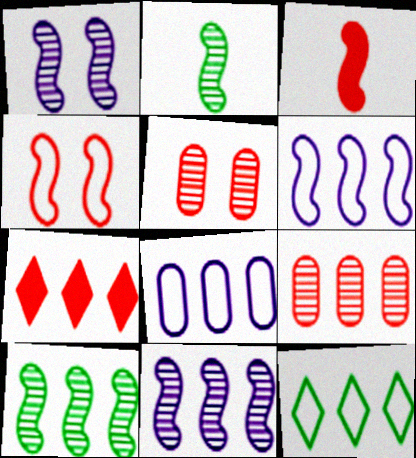[[7, 8, 10]]